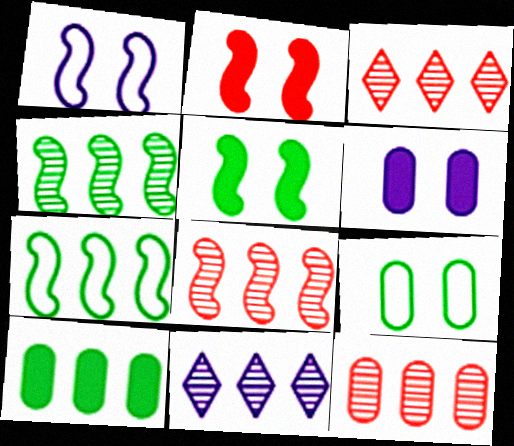[[3, 8, 12], 
[4, 11, 12]]